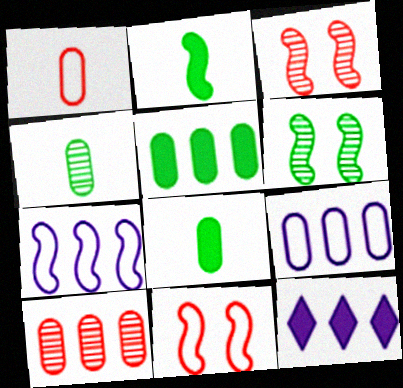[[1, 6, 12], 
[2, 3, 7], 
[4, 11, 12], 
[5, 9, 10]]